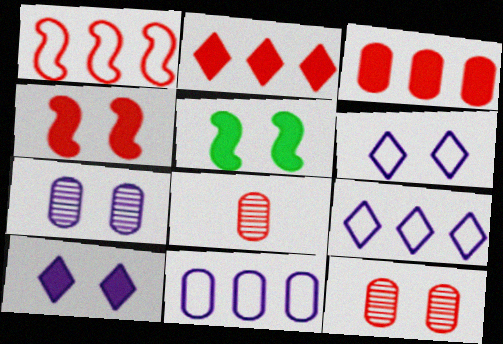[[5, 6, 12], 
[5, 8, 9]]